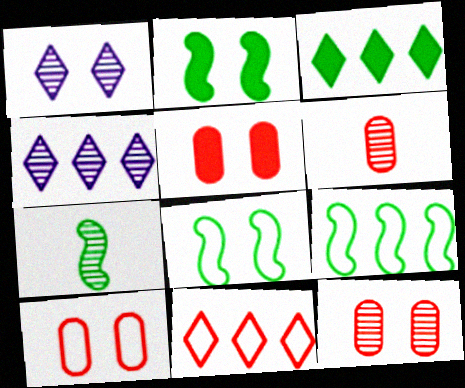[[1, 2, 10], 
[1, 5, 8], 
[2, 7, 9], 
[3, 4, 11], 
[4, 7, 12], 
[5, 10, 12]]